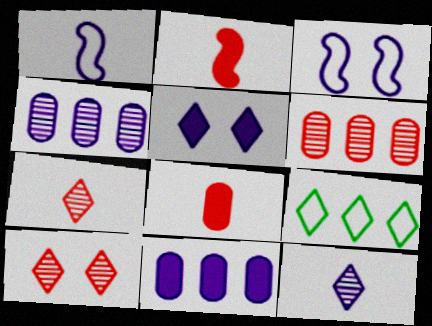[[1, 4, 5], 
[3, 11, 12], 
[5, 7, 9]]